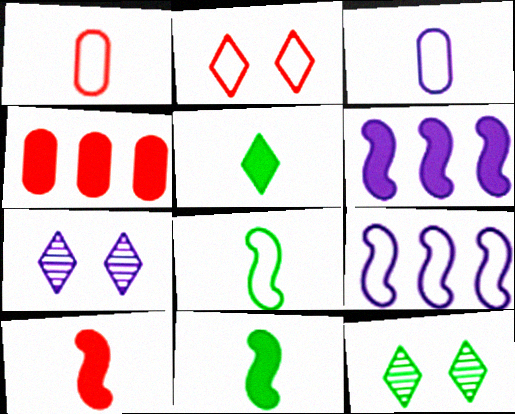[[1, 6, 12], 
[3, 6, 7], 
[4, 7, 8]]